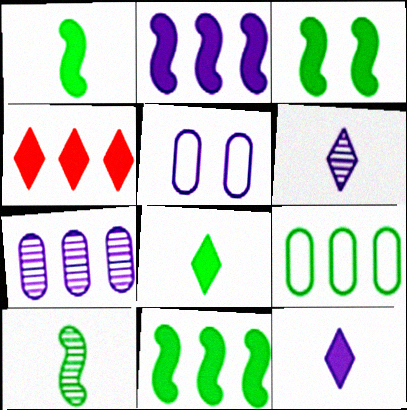[[1, 3, 11], 
[2, 5, 6], 
[4, 5, 10]]